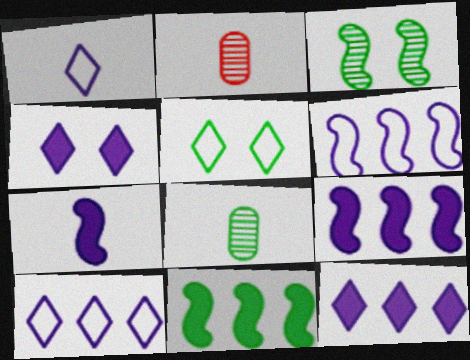[[2, 5, 9], 
[5, 8, 11]]